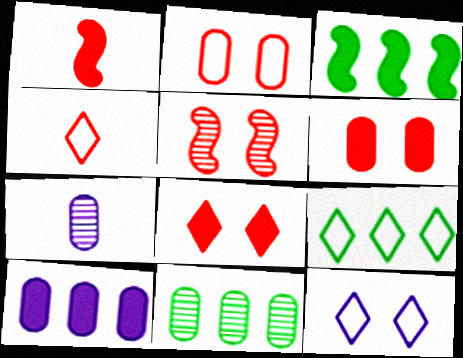[[1, 11, 12], 
[2, 5, 8], 
[3, 9, 11], 
[4, 9, 12]]